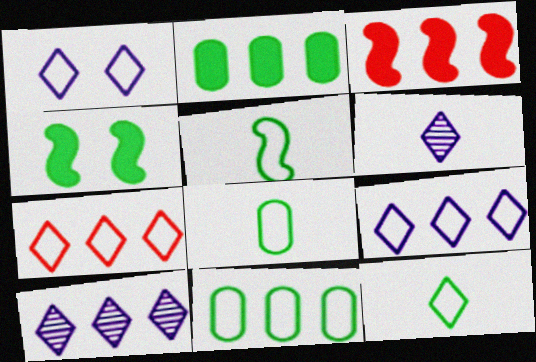[[1, 7, 12], 
[3, 10, 11], 
[5, 8, 12]]